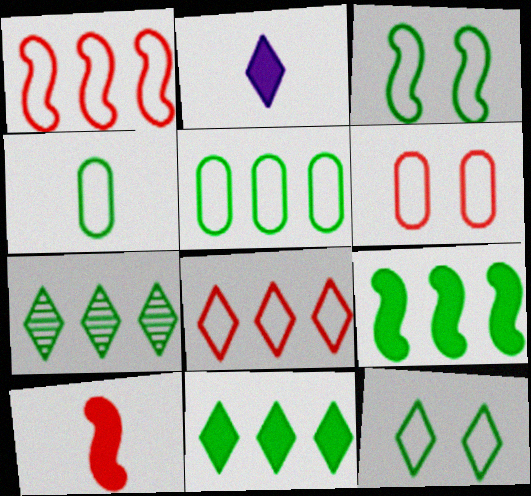[[5, 7, 9]]